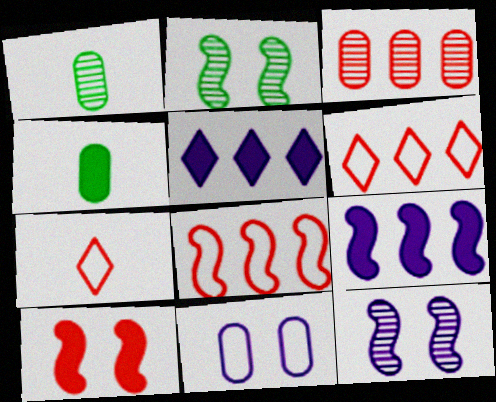[[3, 4, 11], 
[3, 7, 10], 
[4, 5, 10], 
[4, 6, 12]]